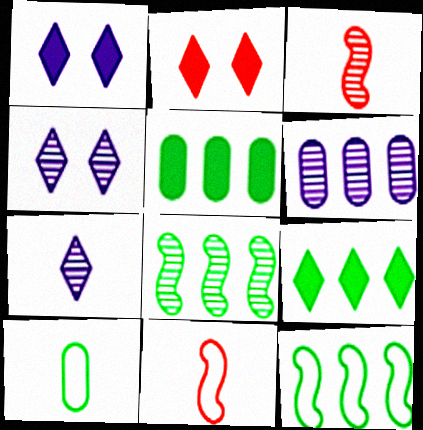[[4, 5, 11]]